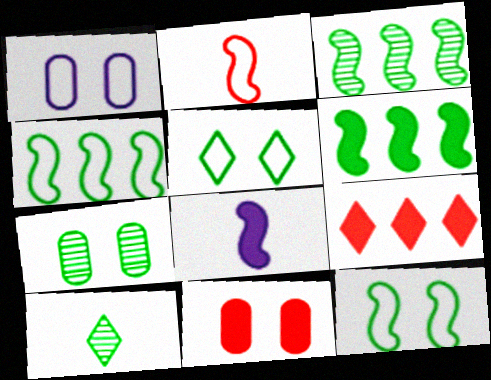[[1, 7, 11], 
[3, 4, 6], 
[3, 7, 10]]